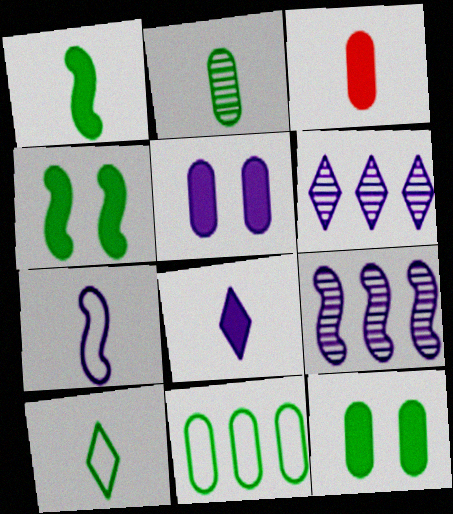[[1, 2, 10], 
[1, 3, 8], 
[2, 11, 12], 
[5, 6, 7]]